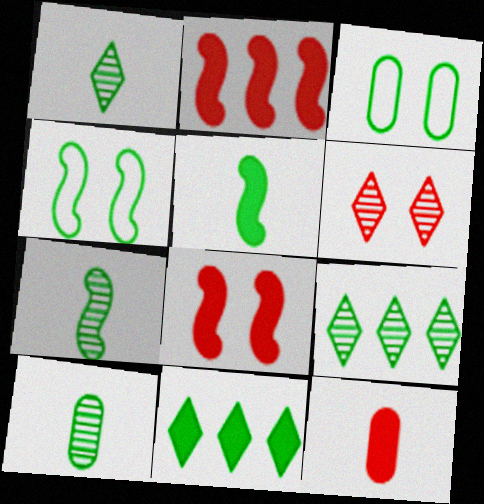[[1, 7, 10], 
[3, 5, 9], 
[3, 7, 11], 
[4, 10, 11]]